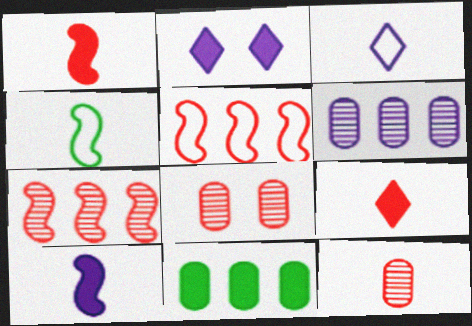[[1, 2, 11], 
[5, 8, 9]]